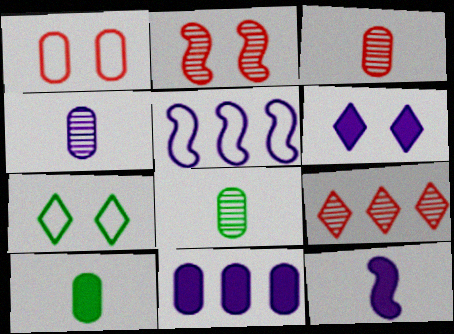[[1, 8, 11], 
[2, 3, 9], 
[3, 4, 8], 
[4, 5, 6], 
[6, 11, 12]]